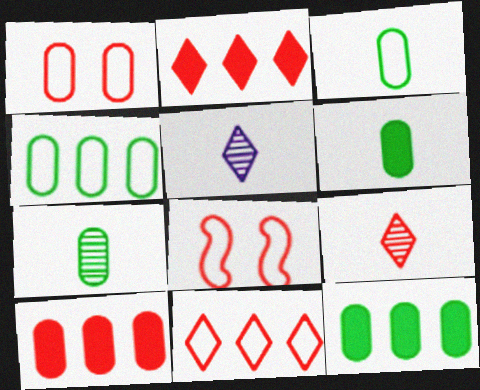[[3, 6, 7], 
[5, 8, 12], 
[8, 9, 10]]